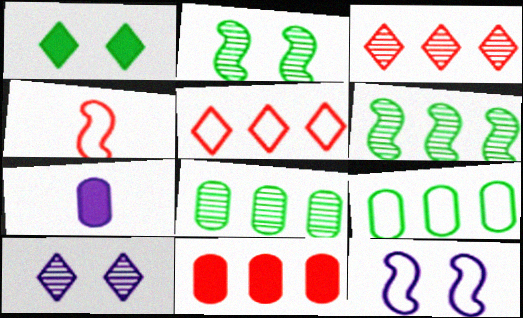[[2, 5, 7]]